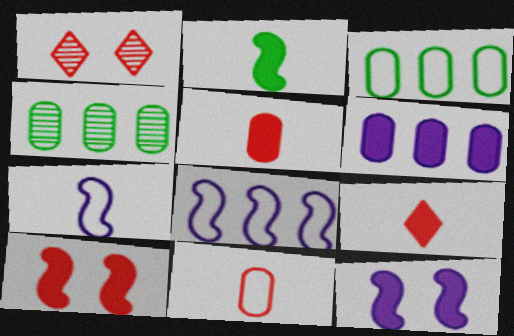[]